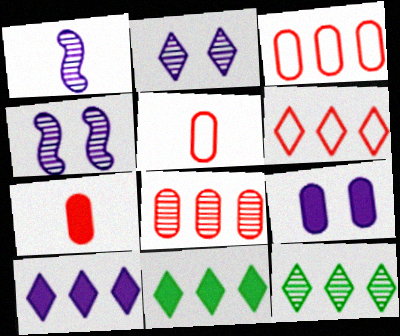[[4, 5, 11], 
[6, 10, 12]]